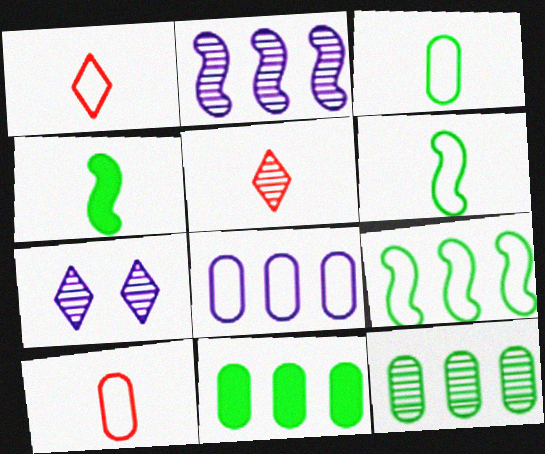[]